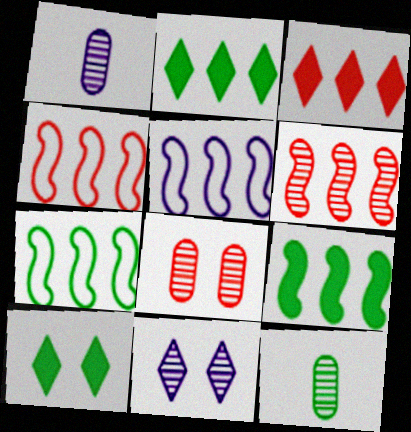[[1, 4, 10], 
[4, 5, 7], 
[5, 6, 9], 
[6, 11, 12], 
[7, 10, 12]]